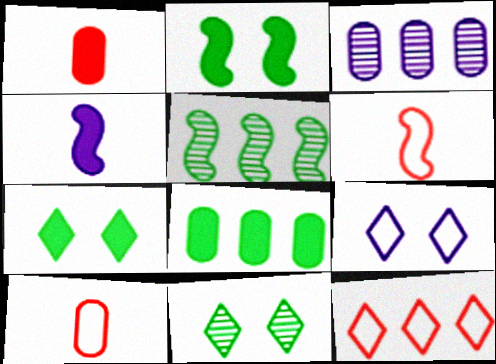[[1, 5, 9], 
[3, 4, 9], 
[3, 6, 7]]